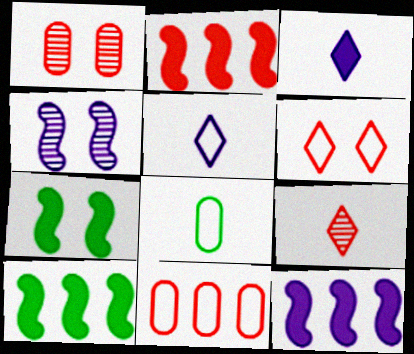[[1, 5, 10], 
[2, 10, 12]]